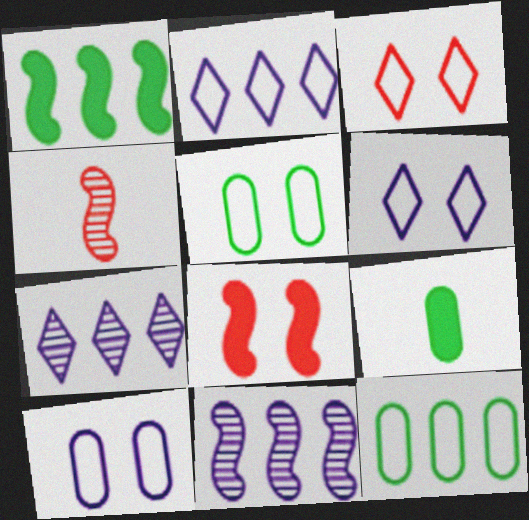[[3, 9, 11]]